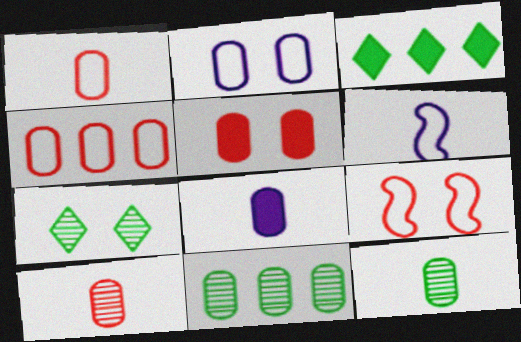[[1, 8, 12], 
[4, 5, 10]]